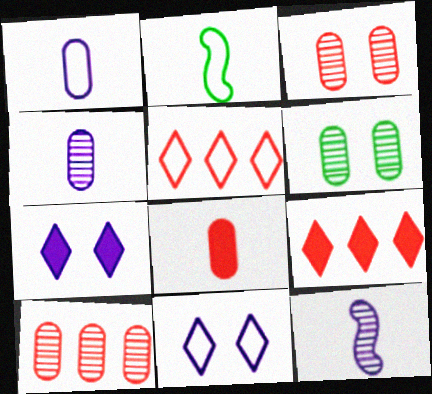[[2, 7, 10], 
[4, 6, 10]]